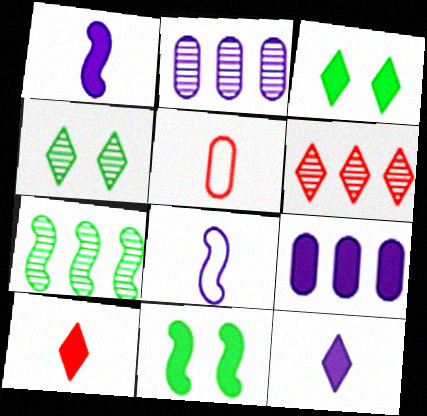[[2, 6, 7], 
[9, 10, 11]]